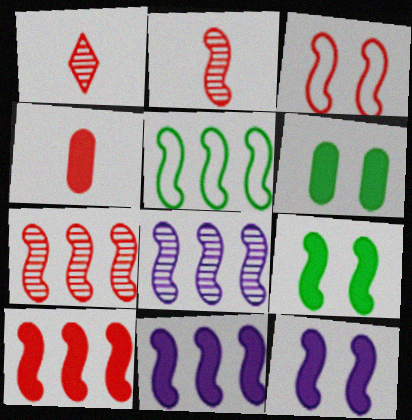[[2, 3, 10], 
[2, 5, 12], 
[5, 7, 11], 
[5, 8, 10]]